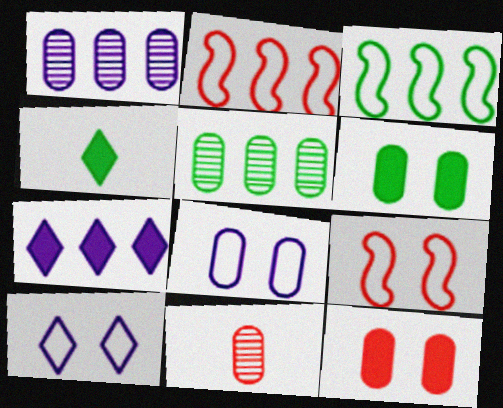[[1, 4, 9], 
[2, 5, 7]]